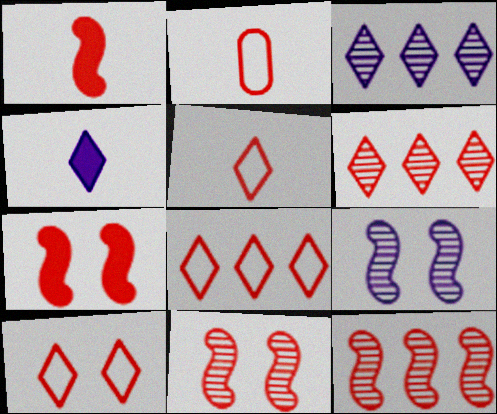[[2, 6, 7], 
[5, 8, 10]]